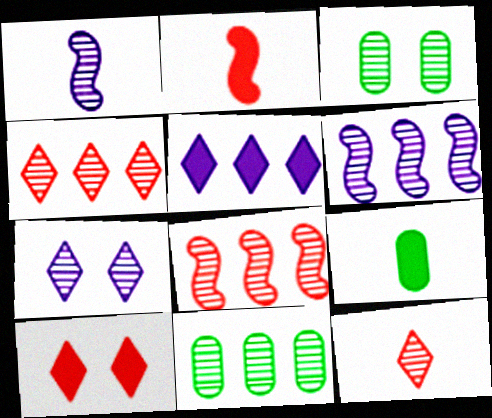[[1, 3, 4], 
[3, 6, 12], 
[4, 6, 11]]